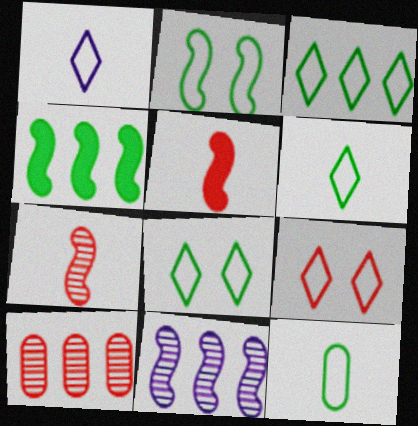[[1, 3, 9], 
[2, 3, 12], 
[2, 5, 11], 
[3, 6, 8], 
[5, 9, 10]]